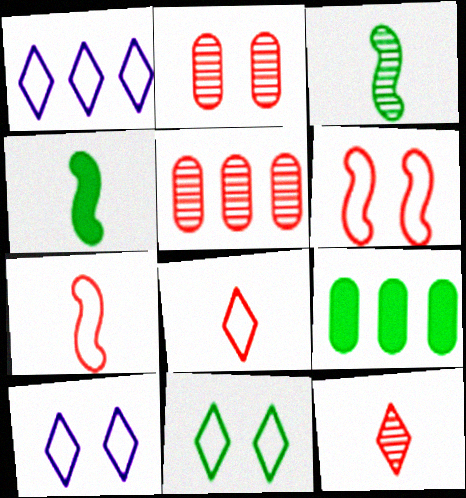[[1, 2, 4], 
[1, 8, 11], 
[3, 9, 11], 
[4, 5, 10]]